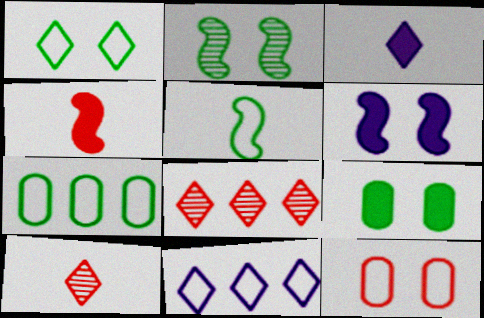[[1, 2, 9], 
[1, 3, 8], 
[1, 5, 7], 
[4, 8, 12], 
[5, 11, 12], 
[6, 7, 10]]